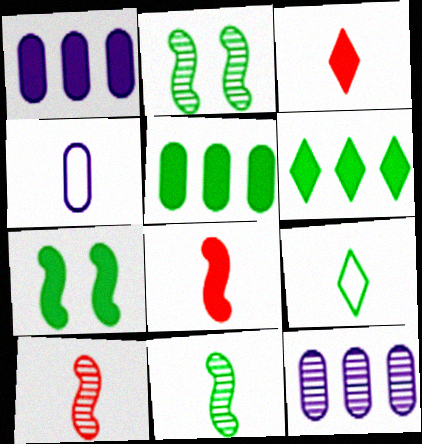[[1, 3, 7], 
[2, 5, 9], 
[3, 4, 11]]